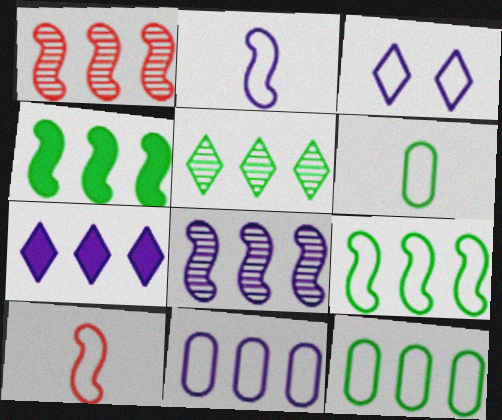[[1, 7, 12], 
[2, 3, 11], 
[3, 10, 12], 
[4, 5, 12], 
[7, 8, 11]]